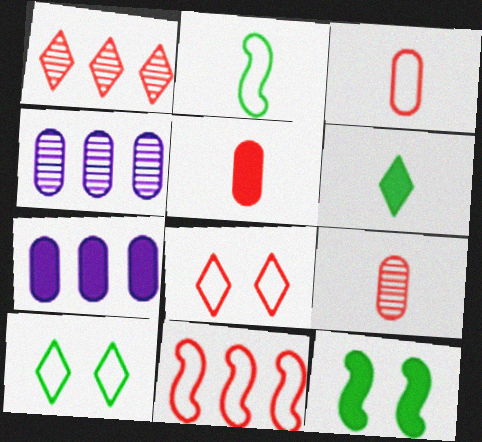[[3, 5, 9], 
[3, 8, 11]]